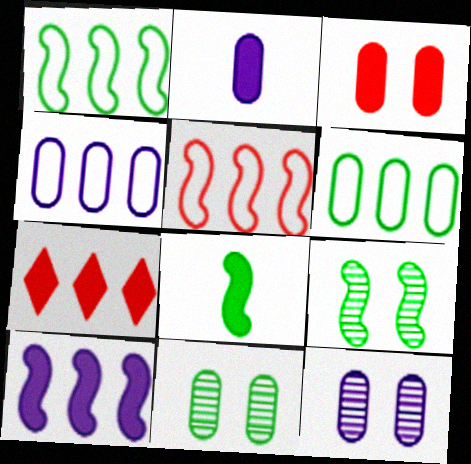[[1, 8, 9], 
[2, 4, 12]]